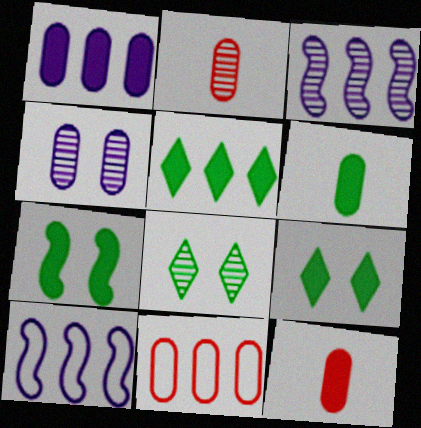[[2, 3, 8], 
[2, 9, 10], 
[3, 5, 11], 
[4, 6, 11], 
[5, 6, 7], 
[8, 10, 12]]